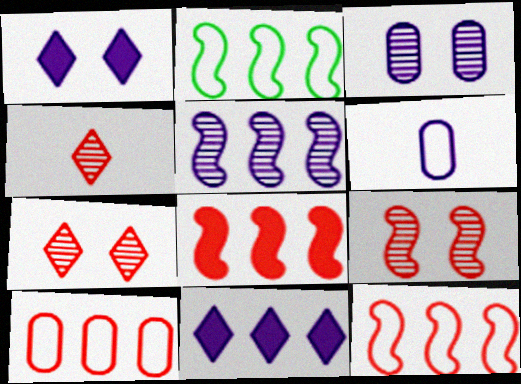[[1, 5, 6], 
[2, 5, 8]]